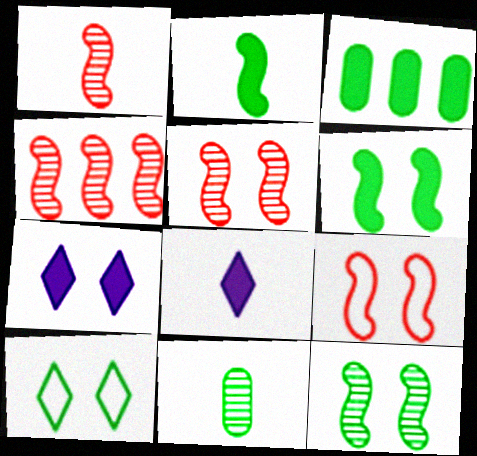[[1, 4, 5]]